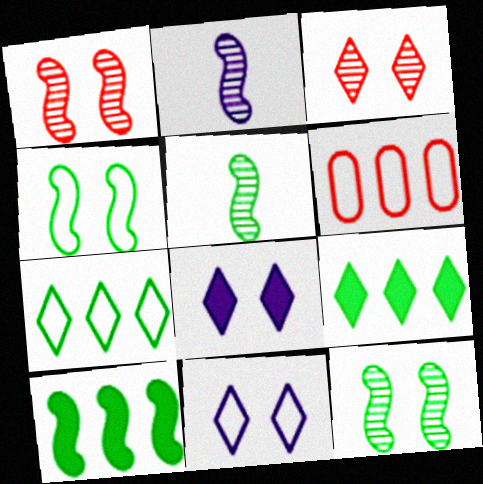[[4, 5, 10], 
[5, 6, 8]]